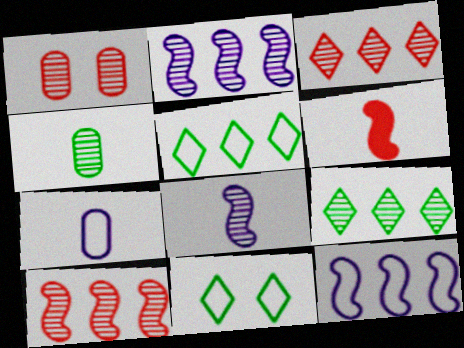[[1, 8, 9]]